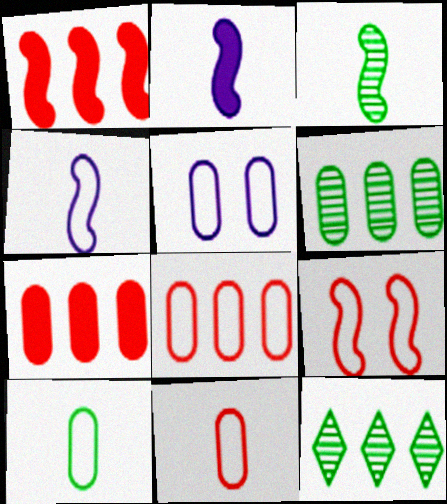[[5, 8, 10]]